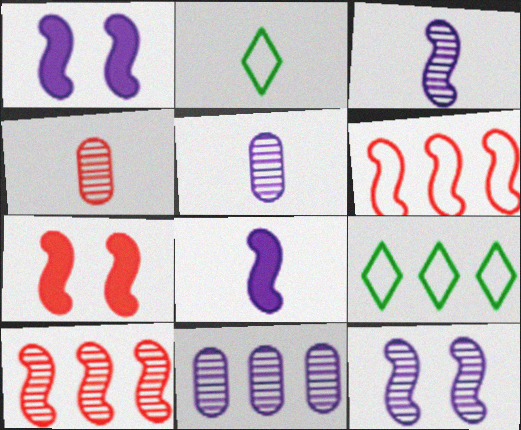[[1, 4, 9], 
[2, 4, 8], 
[2, 7, 11], 
[5, 7, 9]]